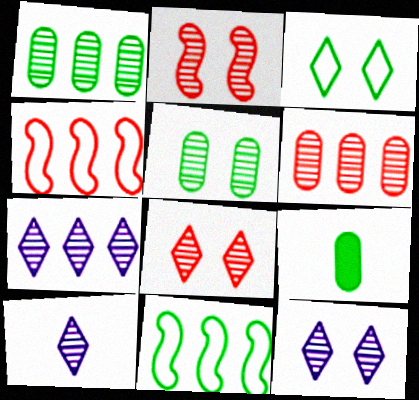[[1, 2, 10], 
[2, 5, 12], 
[4, 9, 12], 
[7, 10, 12]]